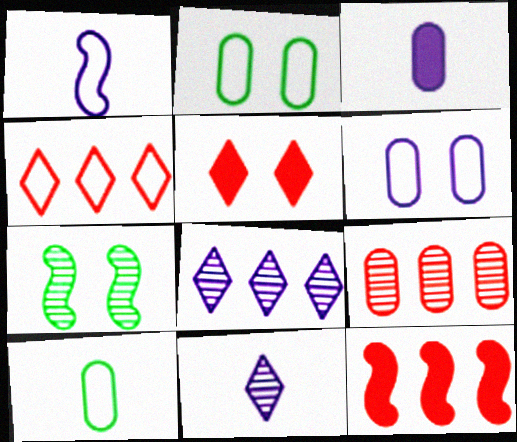[[1, 2, 4], 
[1, 3, 11], 
[1, 7, 12], 
[2, 3, 9], 
[2, 11, 12], 
[3, 4, 7], 
[4, 9, 12], 
[5, 6, 7], 
[7, 9, 11]]